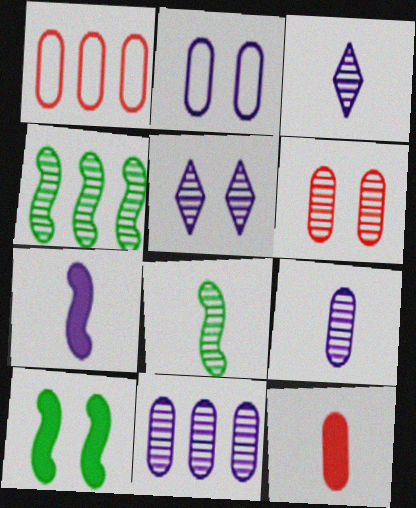[[1, 3, 10], 
[1, 6, 12], 
[3, 4, 6]]